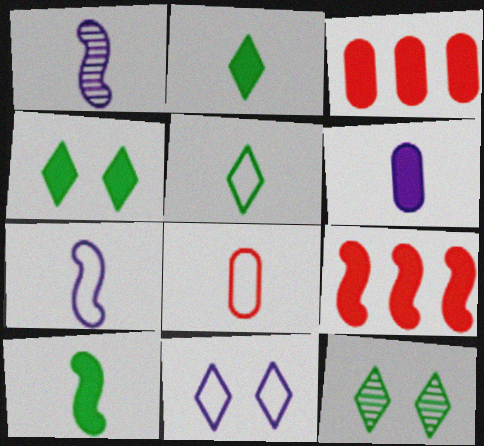[[1, 2, 8], 
[3, 7, 12], 
[4, 6, 9], 
[5, 7, 8]]